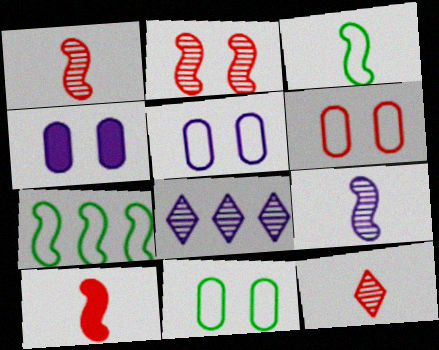[[3, 9, 10], 
[4, 7, 12], 
[5, 6, 11], 
[8, 10, 11]]